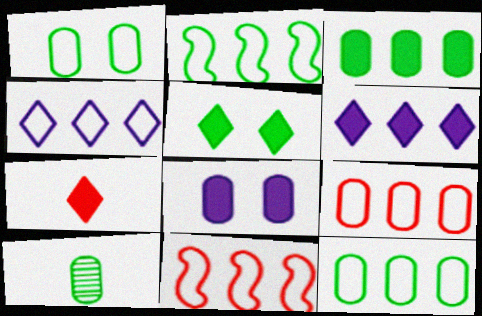[[1, 3, 10], 
[2, 4, 9], 
[2, 5, 10], 
[4, 11, 12], 
[5, 6, 7], 
[8, 9, 10]]